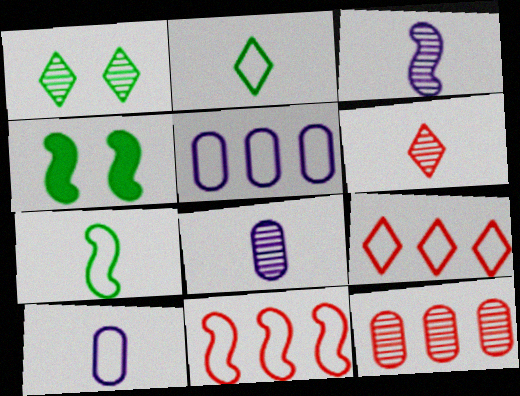[[1, 3, 12], 
[3, 4, 11], 
[4, 5, 6], 
[4, 8, 9]]